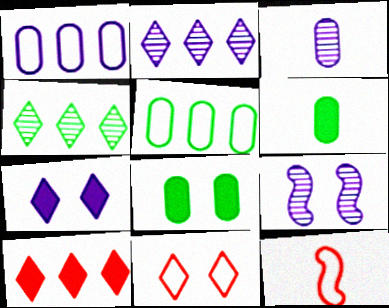[[2, 3, 9], 
[2, 8, 12], 
[8, 9, 11]]